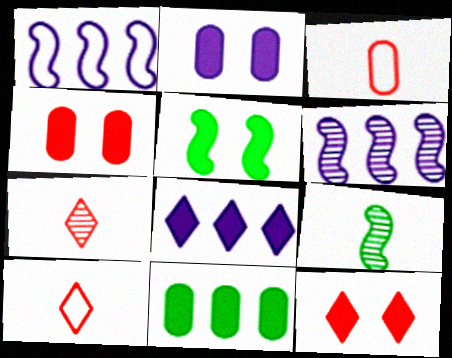[[2, 5, 12]]